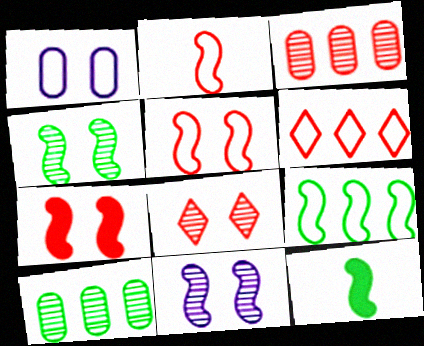[[4, 9, 12]]